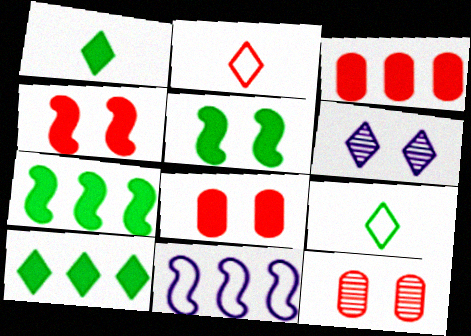[[1, 11, 12], 
[2, 6, 10]]